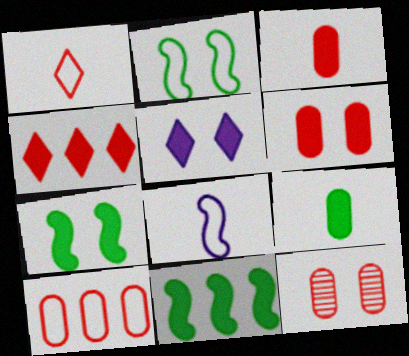[[2, 5, 12], 
[3, 5, 11], 
[3, 10, 12], 
[5, 6, 7]]